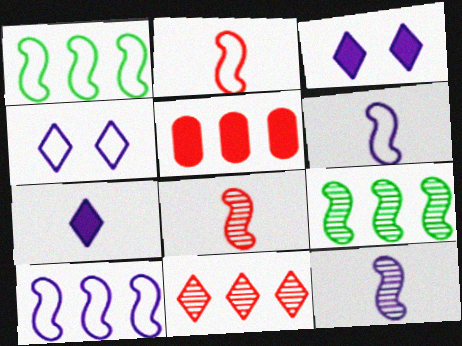[]